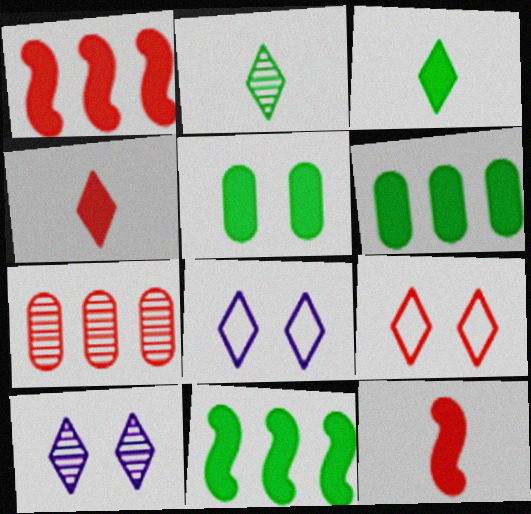[[3, 5, 11], 
[7, 9, 12]]